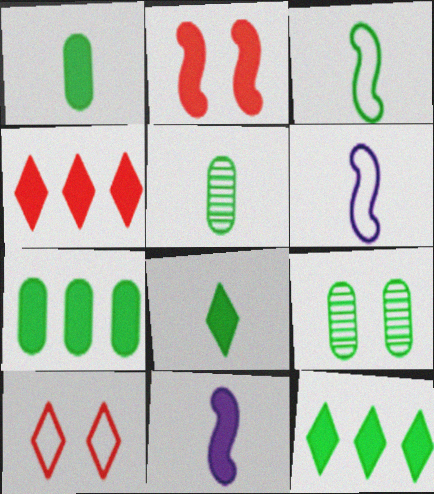[[3, 5, 8], 
[3, 9, 12], 
[4, 6, 9]]